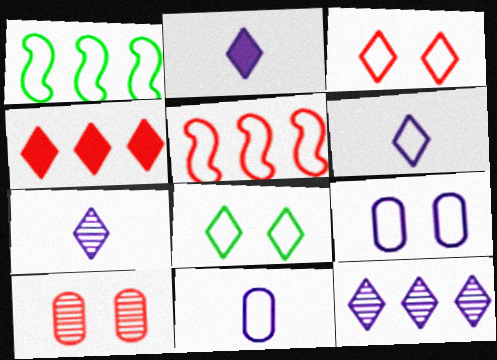[[1, 2, 10], 
[1, 3, 11], 
[2, 6, 7], 
[4, 7, 8], 
[5, 8, 11]]